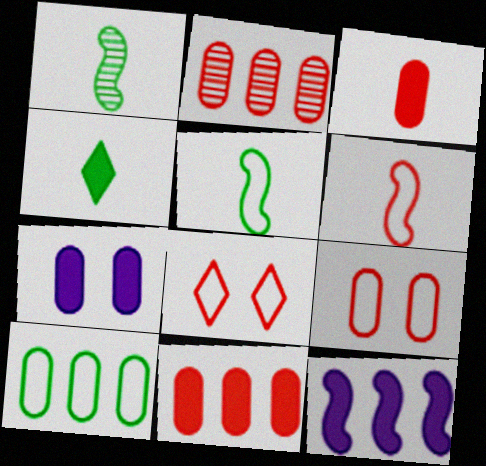[[2, 3, 9]]